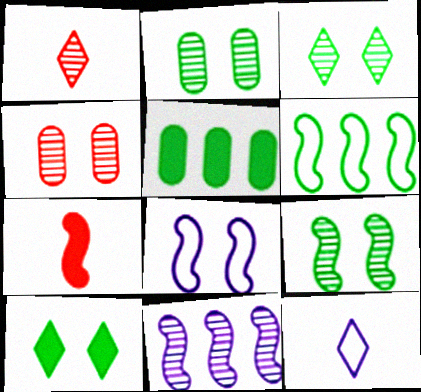[[1, 2, 11], 
[1, 5, 8], 
[2, 3, 9], 
[4, 8, 10]]